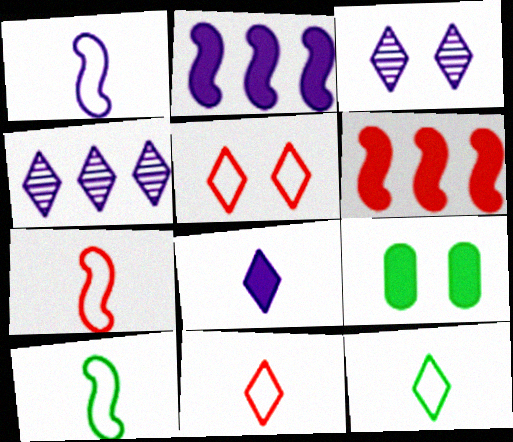[[1, 7, 10], 
[4, 7, 9], 
[6, 8, 9]]